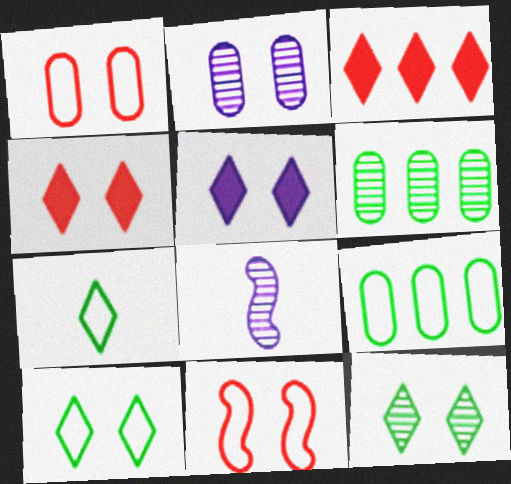[[4, 8, 9]]